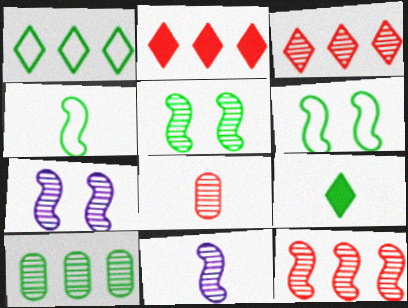[[5, 11, 12], 
[6, 9, 10]]